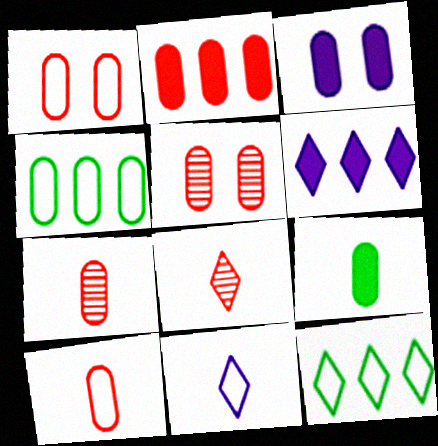[[1, 2, 7], 
[2, 3, 9], 
[2, 5, 10], 
[3, 4, 7]]